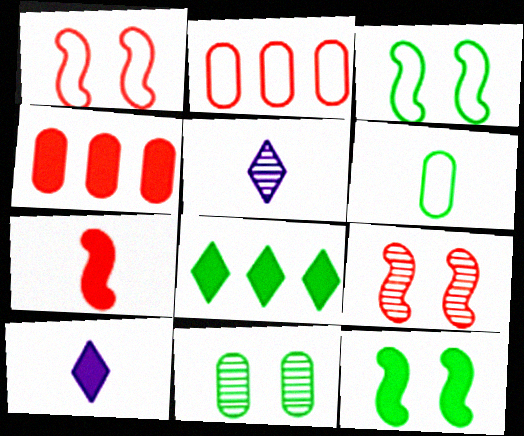[[2, 5, 12], 
[3, 4, 5], 
[4, 10, 12], 
[5, 6, 7]]